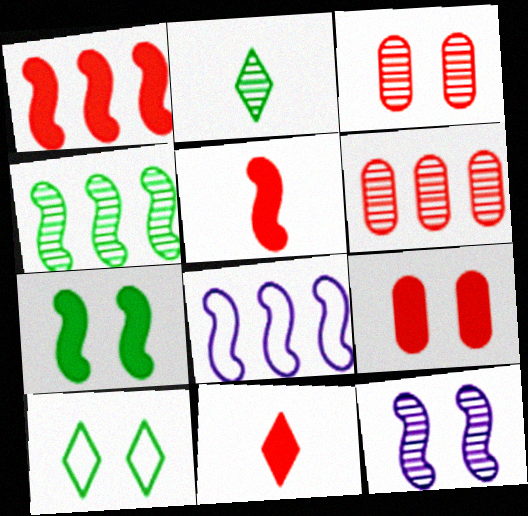[[1, 4, 8], 
[1, 9, 11], 
[2, 6, 12], 
[2, 8, 9], 
[9, 10, 12]]